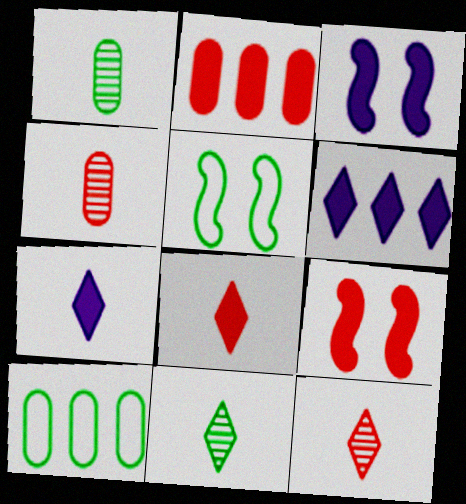[[2, 8, 9], 
[3, 10, 12], 
[4, 5, 6]]